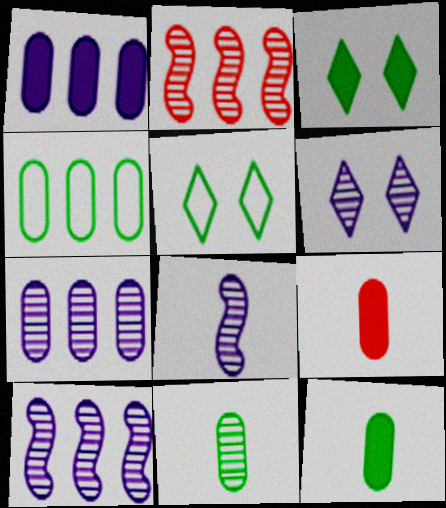[[2, 6, 11], 
[5, 9, 10], 
[6, 7, 8]]